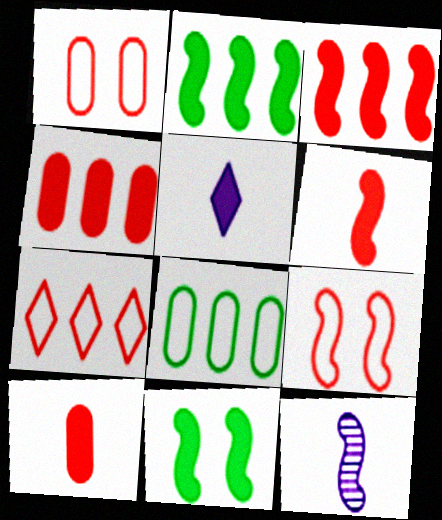[[2, 9, 12], 
[4, 5, 11]]